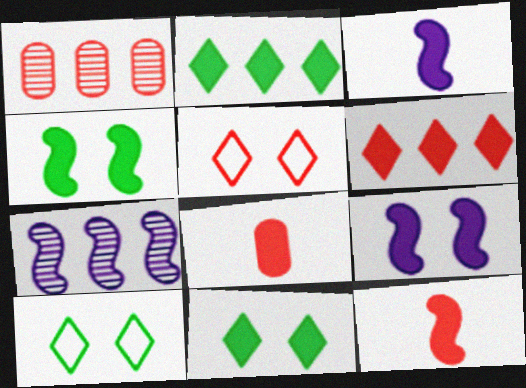[[1, 3, 10], 
[1, 5, 12], 
[2, 8, 9], 
[7, 8, 10]]